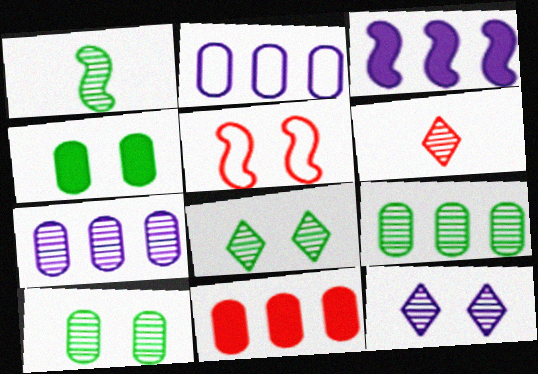[[1, 3, 5], 
[1, 8, 9], 
[2, 9, 11], 
[4, 5, 12], 
[5, 6, 11]]